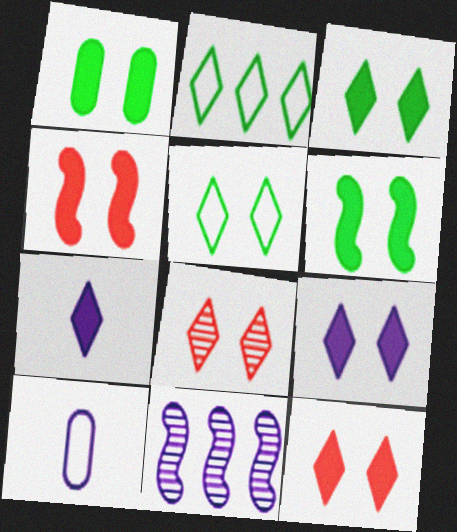[[1, 3, 6], 
[1, 4, 9], 
[2, 7, 8], 
[3, 9, 12], 
[5, 8, 9], 
[9, 10, 11]]